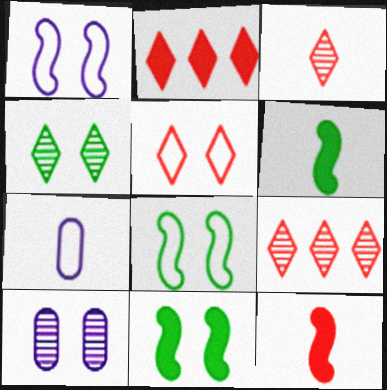[[2, 3, 5], 
[3, 6, 7], 
[5, 10, 11], 
[7, 9, 11]]